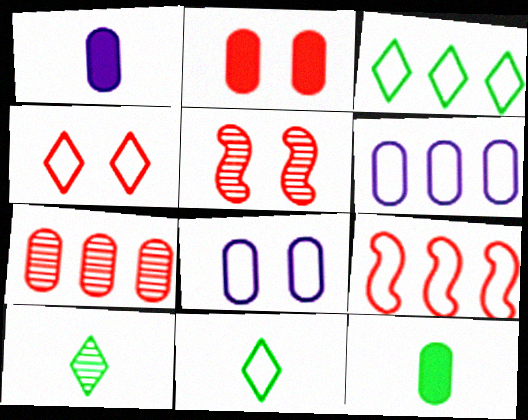[[1, 3, 5], 
[2, 4, 5], 
[3, 6, 9], 
[7, 8, 12], 
[8, 9, 11]]